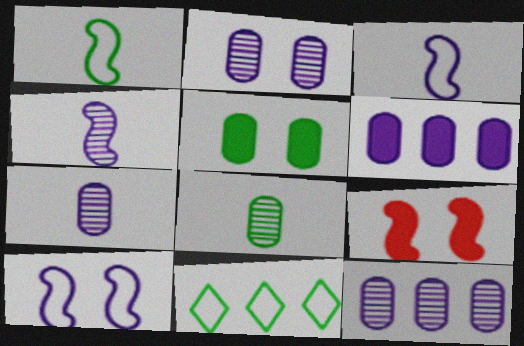[[2, 7, 12], 
[7, 9, 11]]